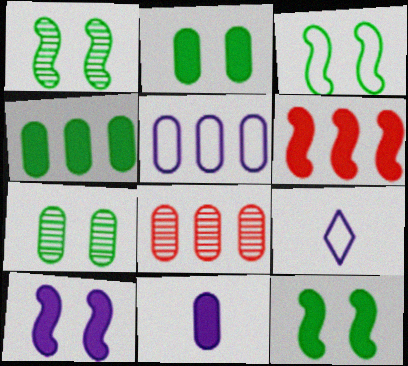[[1, 3, 12], 
[4, 5, 8], 
[6, 7, 9], 
[8, 9, 12]]